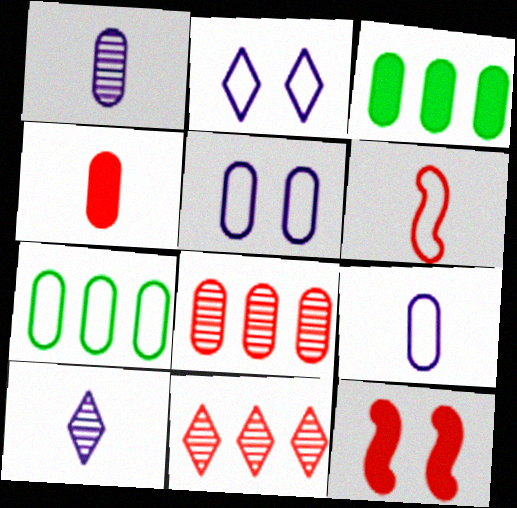[[2, 6, 7], 
[7, 10, 12]]